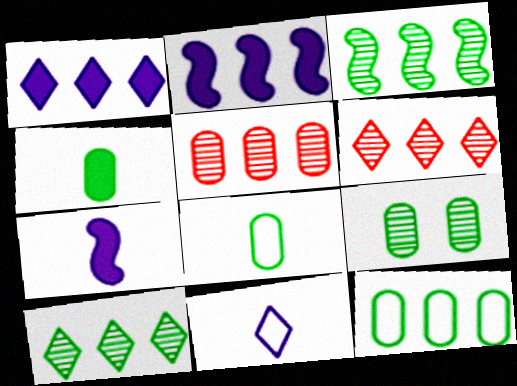[[2, 6, 12], 
[4, 9, 12]]